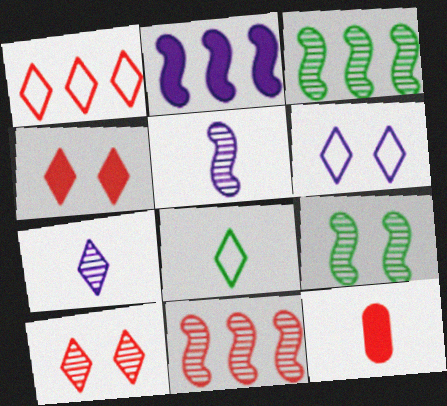[[1, 6, 8], 
[3, 6, 12], 
[5, 8, 12], 
[5, 9, 11]]